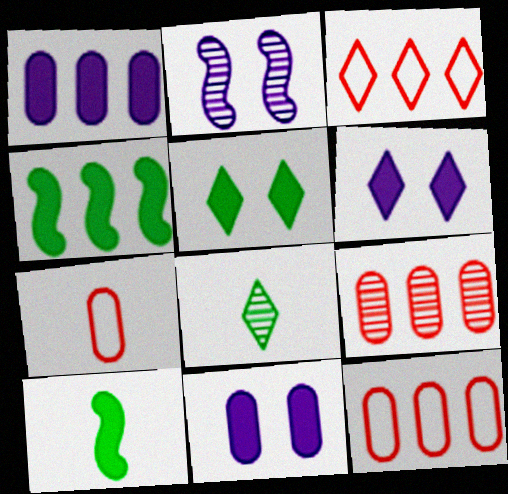[[2, 8, 9], 
[3, 6, 8]]